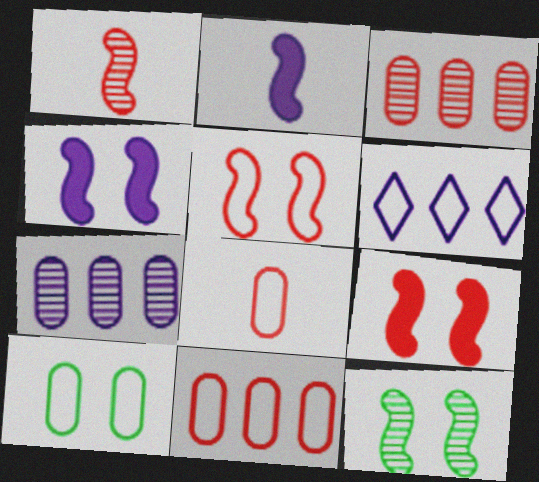[[4, 5, 12]]